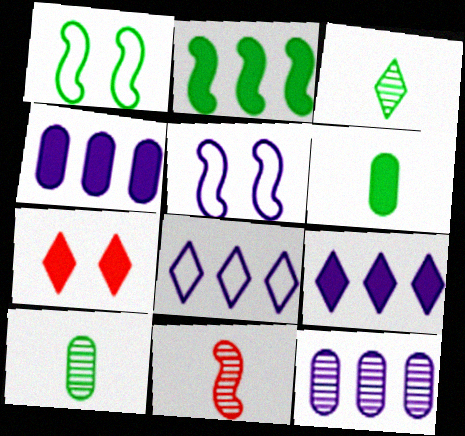[[2, 5, 11], 
[3, 7, 8]]